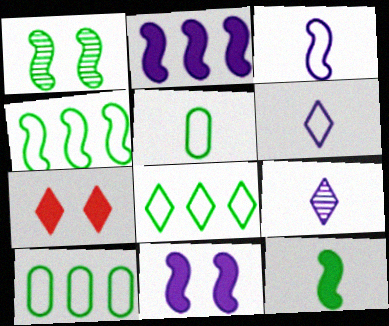[[1, 4, 12], 
[4, 8, 10], 
[7, 8, 9]]